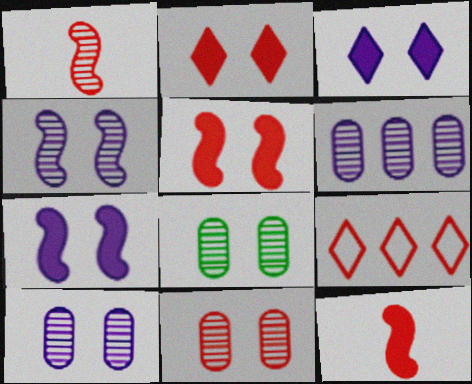[[8, 10, 11], 
[9, 11, 12]]